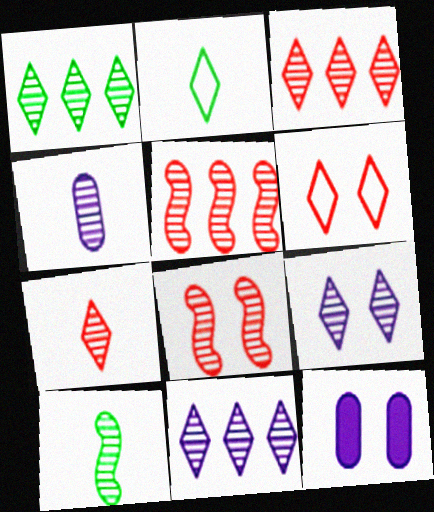[[1, 3, 11], 
[1, 4, 8], 
[1, 7, 9], 
[2, 5, 12], 
[4, 7, 10]]